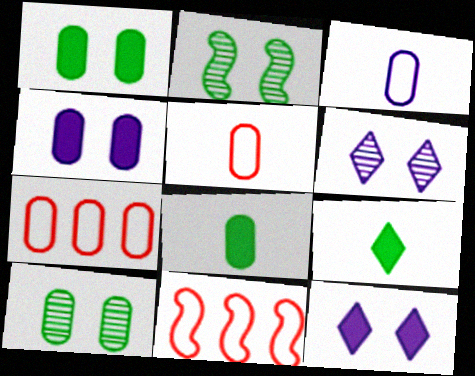[[6, 8, 11]]